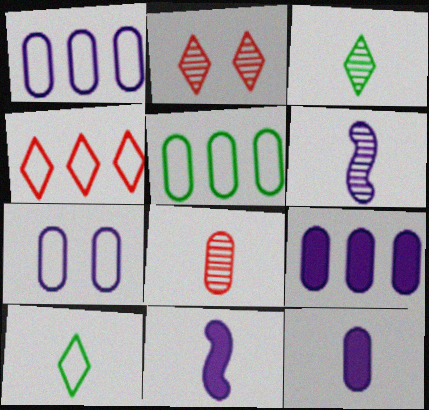[[2, 5, 11], 
[3, 6, 8], 
[8, 10, 11]]